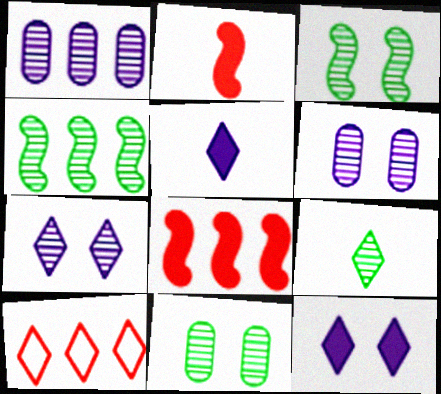[[4, 9, 11], 
[9, 10, 12]]